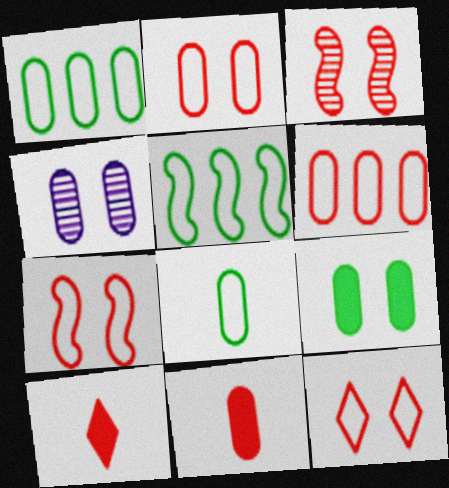[[1, 4, 11], 
[2, 4, 9], 
[2, 7, 12], 
[3, 6, 10], 
[4, 5, 10]]